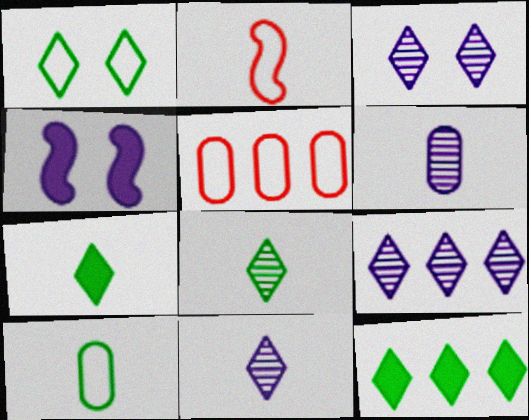[[1, 8, 12], 
[2, 6, 7], 
[3, 9, 11], 
[4, 5, 8]]